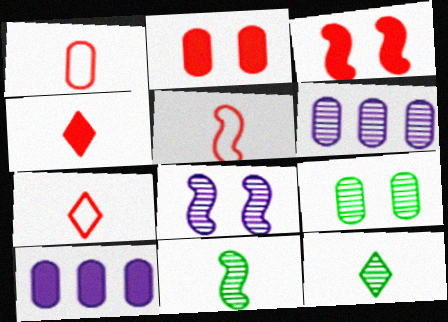[[1, 5, 7], 
[1, 9, 10]]